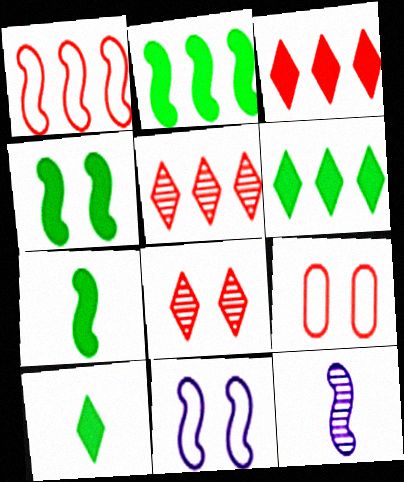[[1, 4, 12], 
[2, 4, 7], 
[6, 9, 12]]